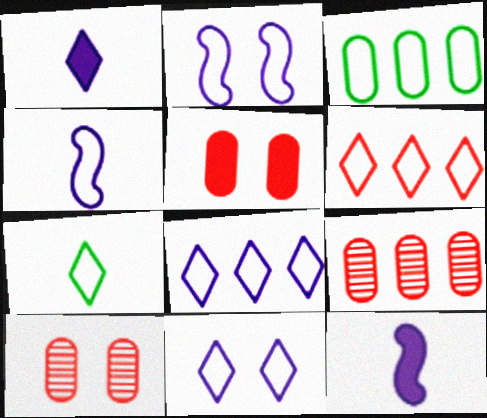[[6, 7, 11]]